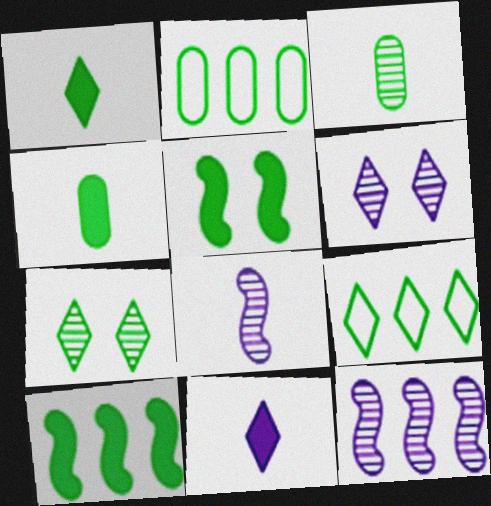[[1, 7, 9], 
[3, 5, 9]]